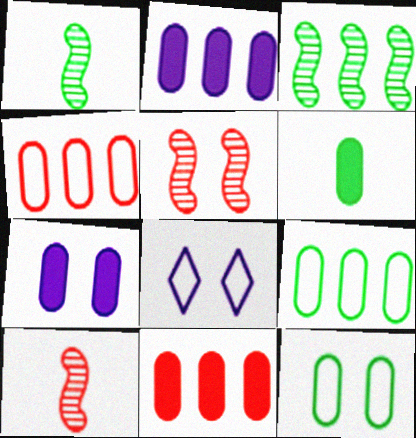[[1, 8, 11], 
[6, 7, 11]]